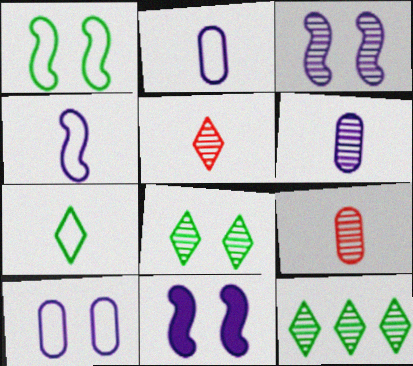[[3, 9, 12]]